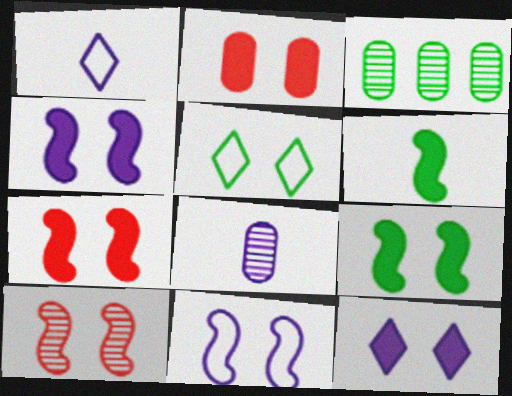[[1, 3, 7], 
[2, 9, 12], 
[3, 5, 6], 
[4, 7, 9], 
[9, 10, 11]]